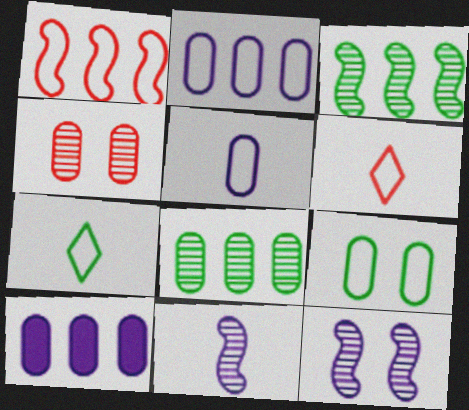[]